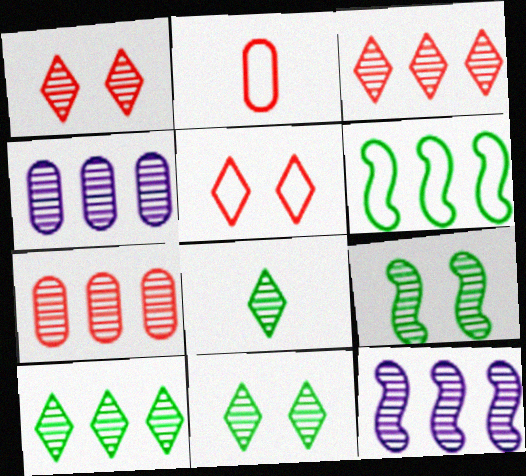[[7, 10, 12], 
[8, 10, 11]]